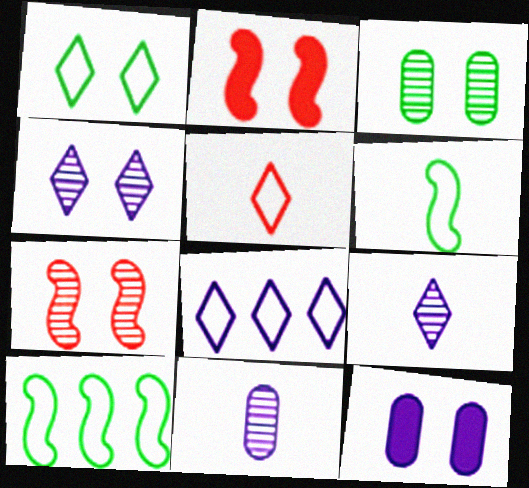[[1, 5, 8], 
[1, 7, 12], 
[3, 4, 7]]